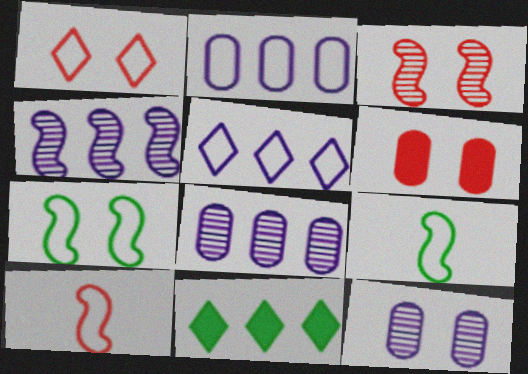[[1, 2, 9], 
[1, 3, 6], 
[10, 11, 12]]